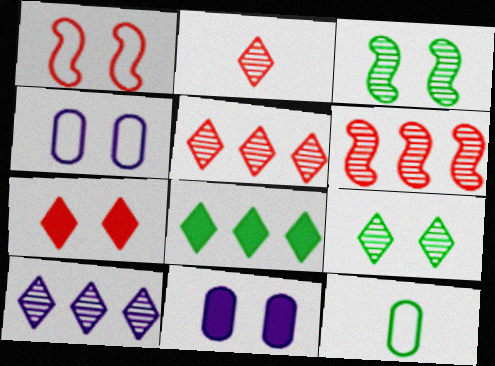[[1, 9, 11], 
[2, 9, 10], 
[3, 4, 7], 
[3, 8, 12]]